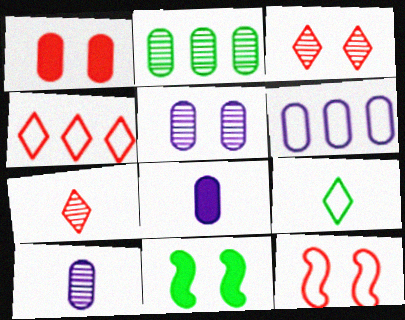[[1, 3, 12], 
[2, 9, 11], 
[4, 10, 11], 
[5, 6, 8], 
[6, 7, 11], 
[6, 9, 12]]